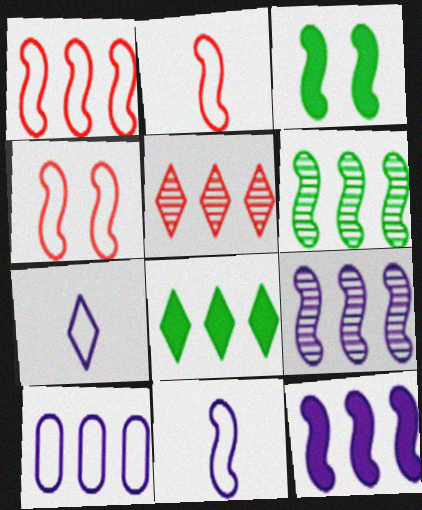[[1, 2, 4], 
[1, 6, 12], 
[2, 3, 9]]